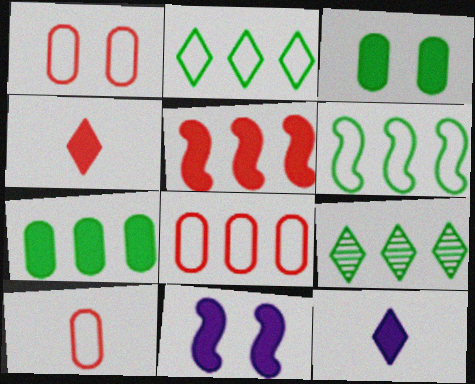[[1, 8, 10], 
[3, 5, 12], 
[4, 7, 11], 
[6, 7, 9], 
[9, 10, 11]]